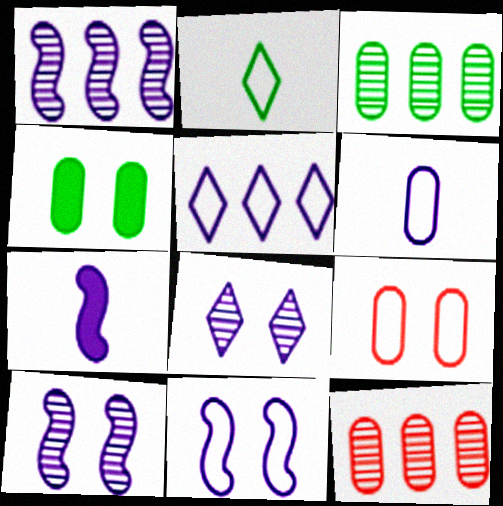[[1, 7, 11], 
[4, 6, 12], 
[5, 6, 11]]